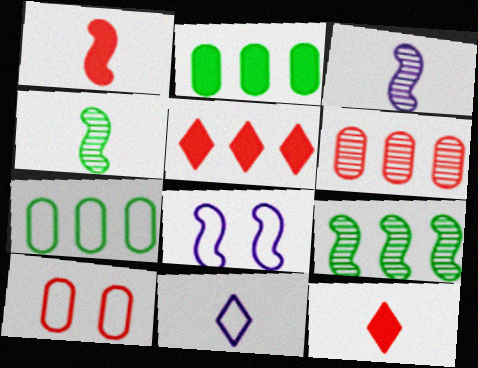[[1, 8, 9]]